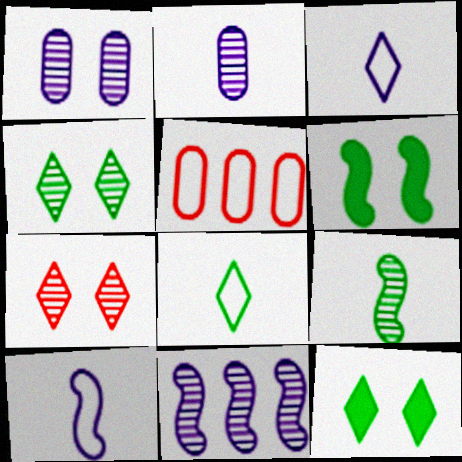[]